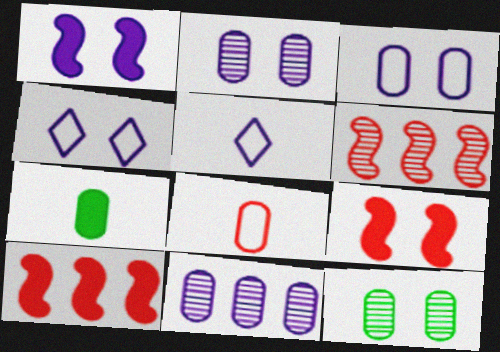[[1, 2, 4], 
[1, 5, 11], 
[4, 6, 7], 
[4, 9, 12], 
[5, 10, 12]]